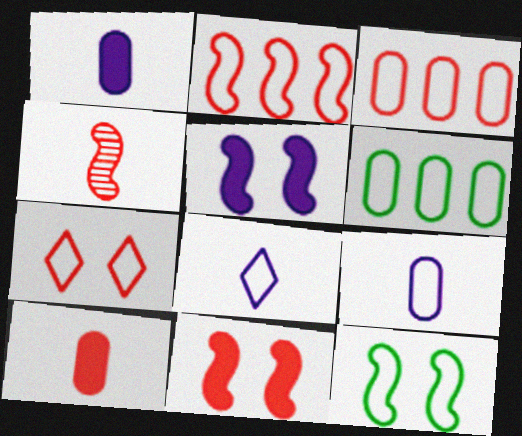[[2, 4, 11], 
[3, 8, 12]]